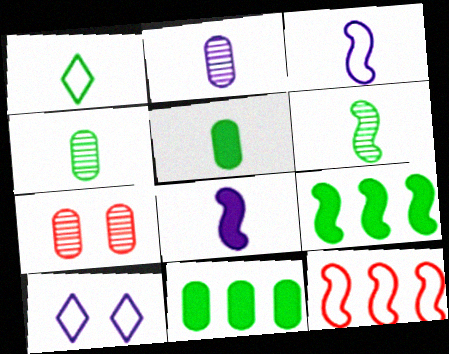[[1, 5, 6]]